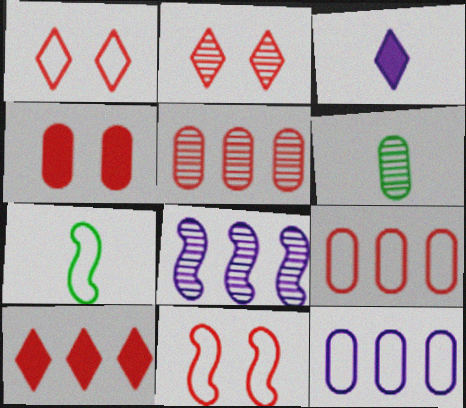[[1, 7, 12], 
[2, 4, 11], 
[2, 6, 8], 
[4, 6, 12]]